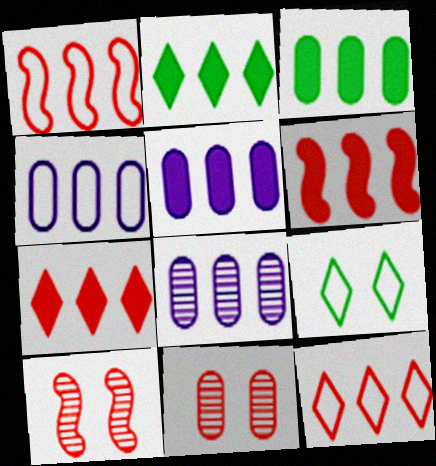[[1, 2, 8], 
[2, 5, 6], 
[4, 5, 8]]